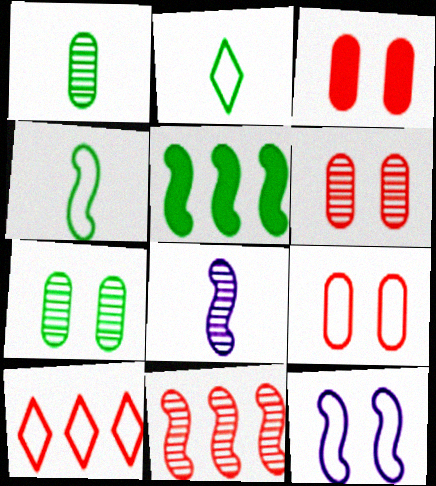[[2, 5, 7], 
[3, 6, 9]]